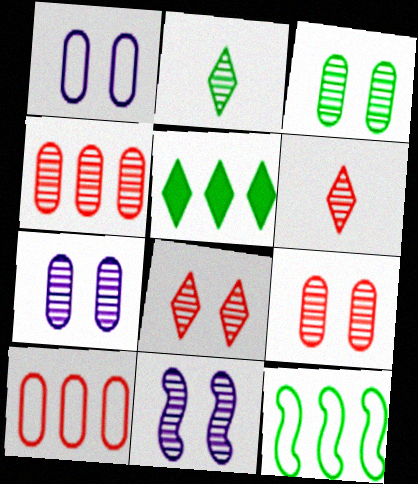[[2, 4, 11], 
[3, 7, 9], 
[3, 8, 11]]